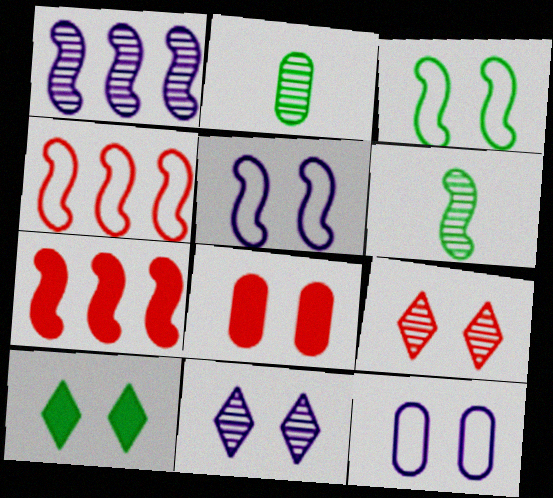[[1, 2, 9], 
[3, 8, 11], 
[5, 6, 7]]